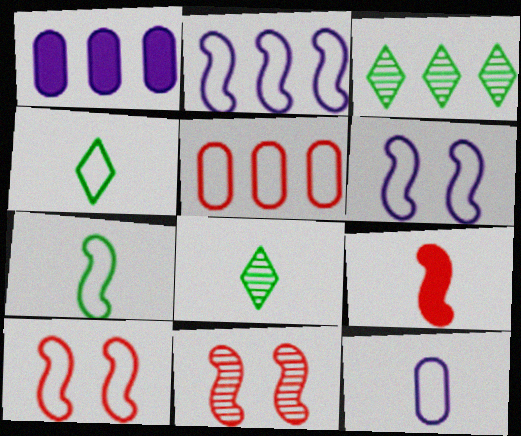[[1, 4, 11], 
[1, 8, 10], 
[2, 7, 10], 
[4, 5, 6], 
[8, 9, 12]]